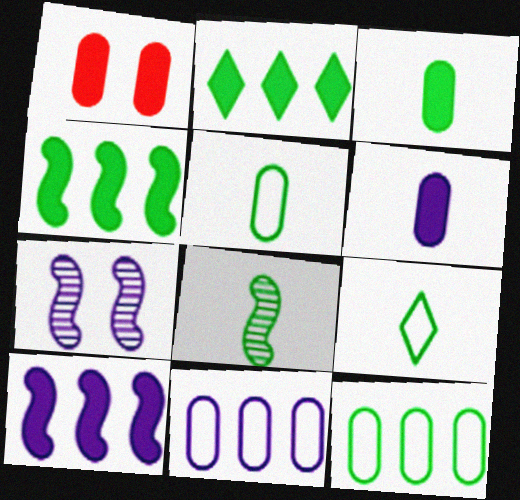[[3, 8, 9]]